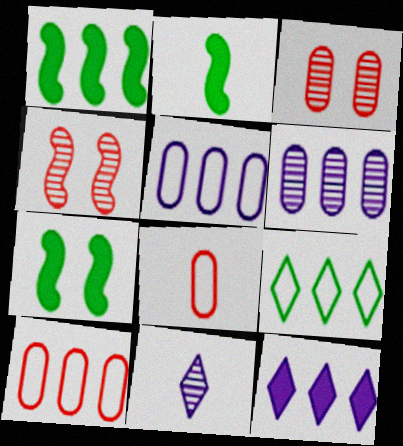[[1, 2, 7], 
[2, 8, 11], 
[7, 10, 11]]